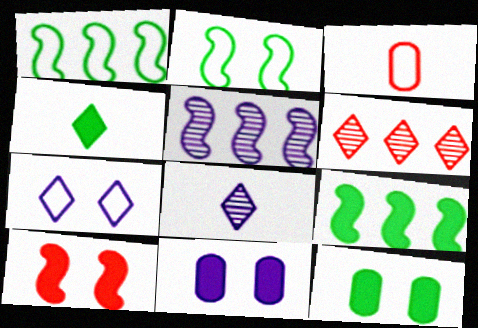[[1, 3, 7], 
[3, 6, 10], 
[4, 6, 7], 
[4, 9, 12]]